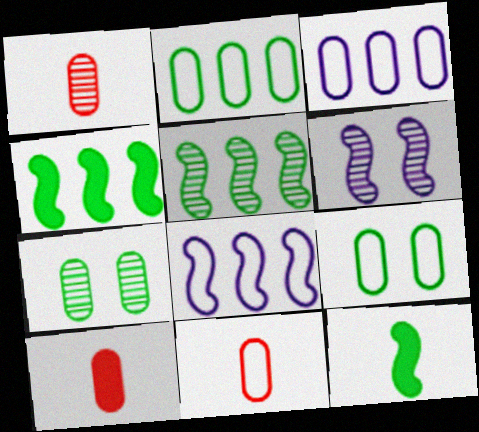[[1, 10, 11], 
[3, 7, 10], 
[3, 9, 11]]